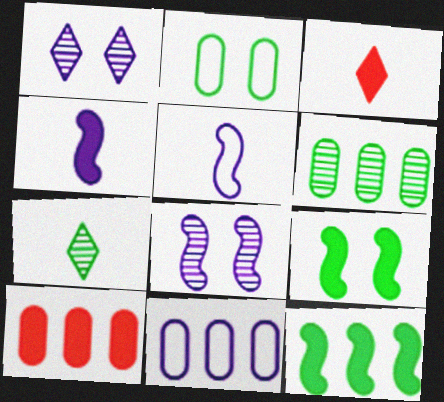[[1, 4, 11], 
[2, 7, 12], 
[6, 10, 11]]